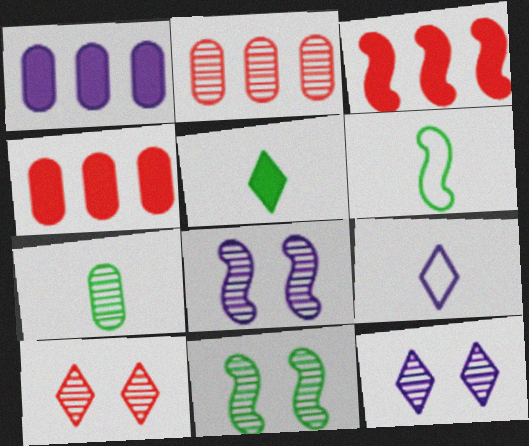[[1, 6, 10], 
[1, 8, 9], 
[3, 6, 8], 
[4, 6, 12], 
[4, 9, 11], 
[5, 6, 7]]